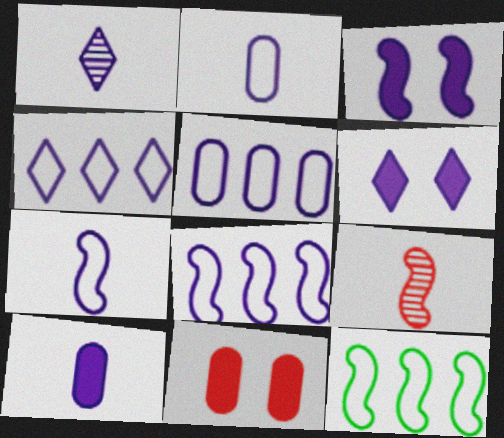[[1, 3, 5], 
[1, 4, 6], 
[1, 7, 10], 
[1, 11, 12], 
[3, 9, 12], 
[4, 5, 8]]